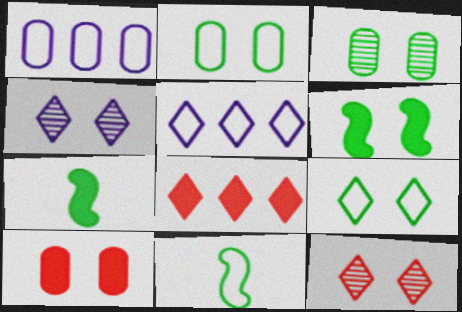[[1, 7, 12], 
[3, 6, 9]]